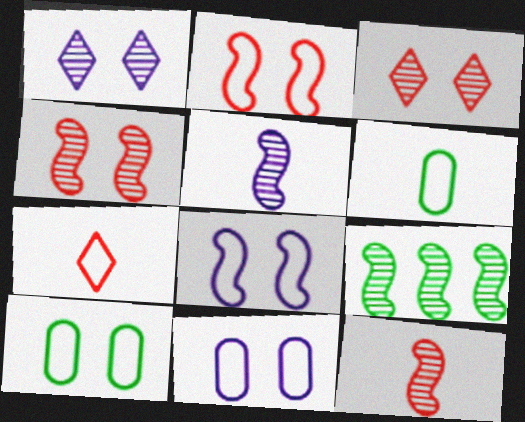[[4, 5, 9]]